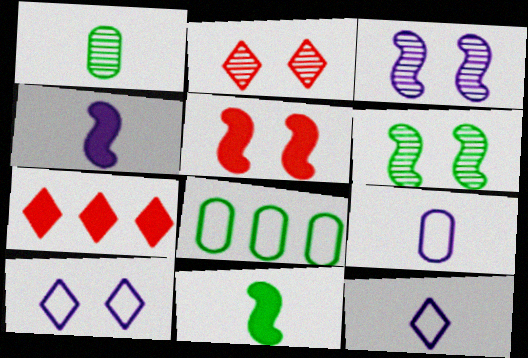[[2, 4, 8], 
[6, 7, 9]]